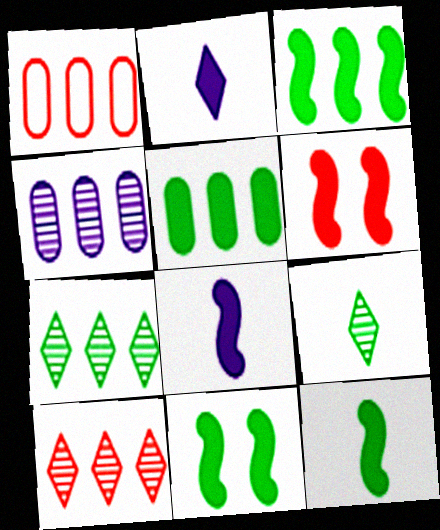[[1, 4, 5], 
[2, 5, 6], 
[3, 6, 8], 
[3, 11, 12]]